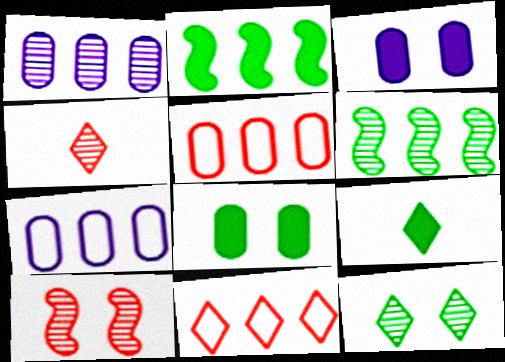[[1, 2, 11], 
[2, 8, 9], 
[7, 9, 10]]